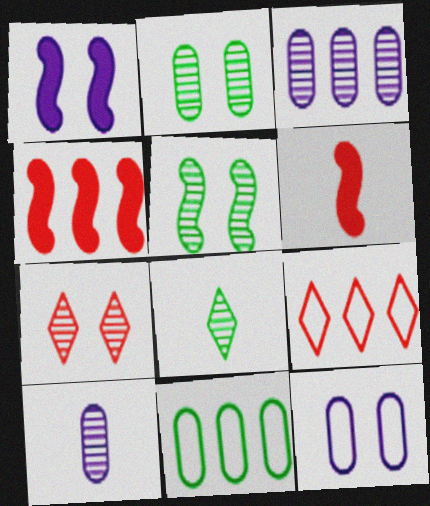[[4, 8, 12]]